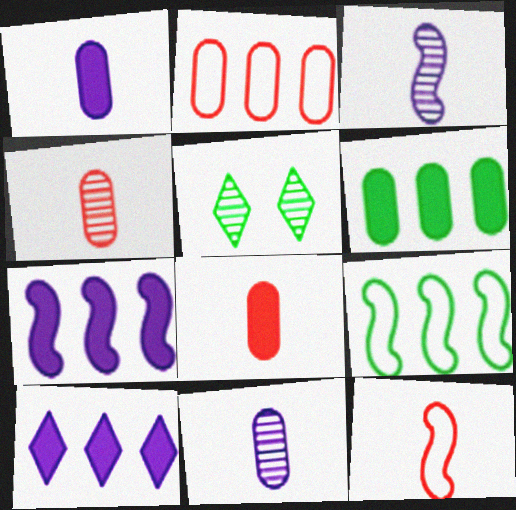[]